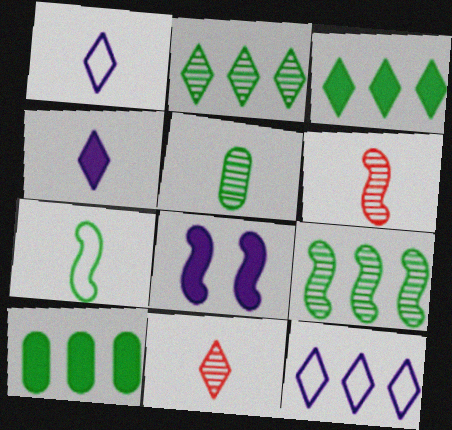[]